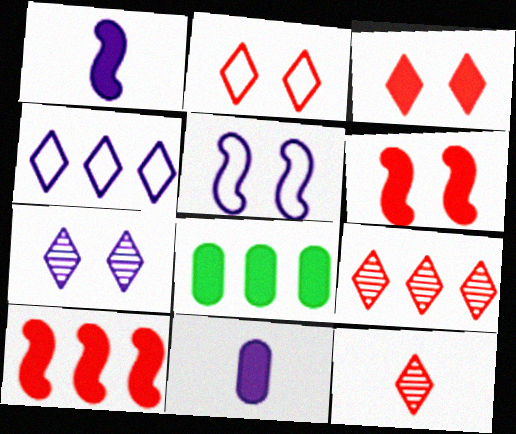[[1, 3, 8], 
[5, 8, 12]]